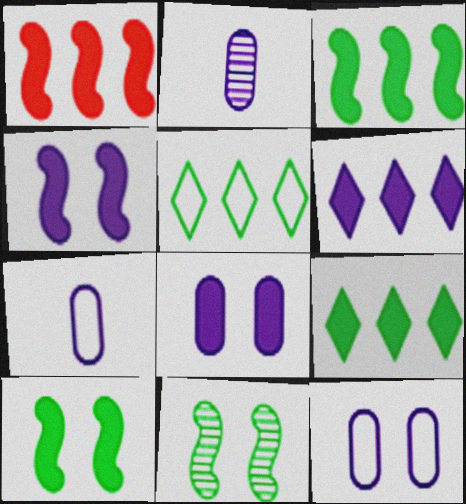[]